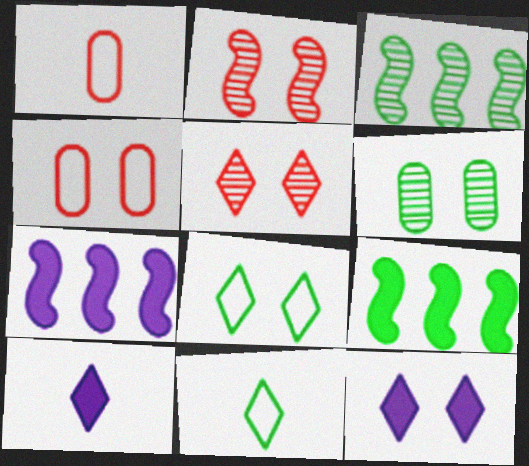[[1, 3, 12], 
[3, 4, 10], 
[5, 8, 12], 
[6, 9, 11]]